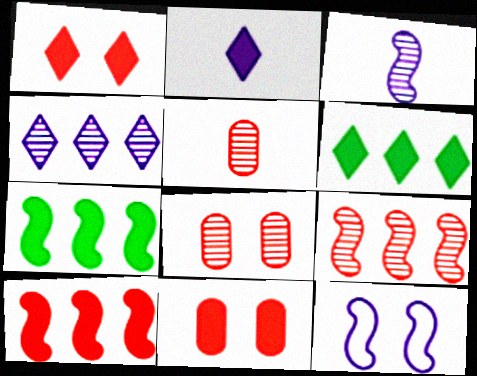[[1, 2, 6], 
[2, 7, 11], 
[5, 6, 12]]